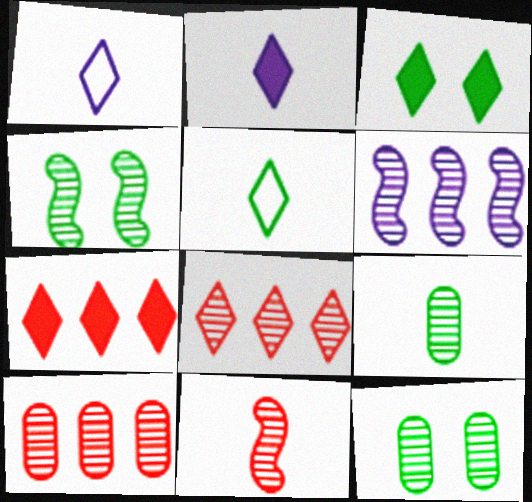[[1, 3, 8], 
[2, 3, 7], 
[4, 6, 11]]